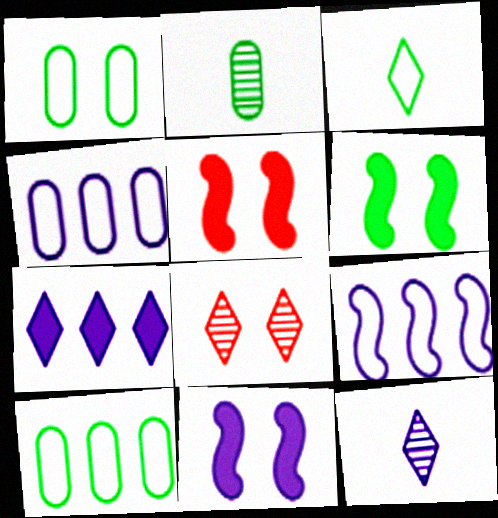[[1, 8, 11], 
[3, 7, 8], 
[4, 11, 12], 
[5, 6, 11], 
[5, 10, 12]]